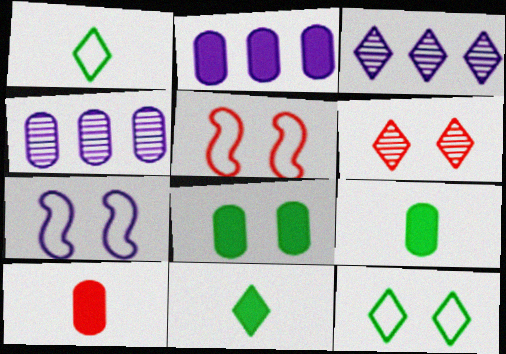[[2, 8, 10], 
[3, 5, 9], 
[4, 5, 11], 
[6, 7, 8]]